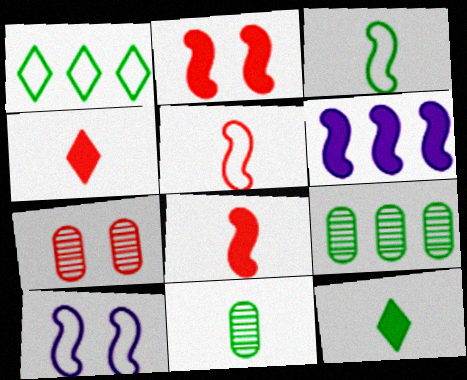[[3, 11, 12], 
[4, 9, 10]]